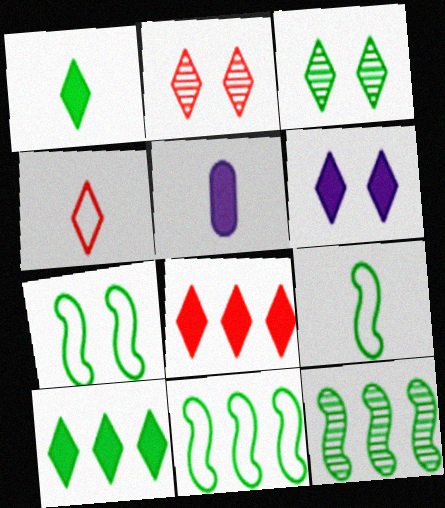[[1, 6, 8], 
[2, 4, 8], 
[2, 5, 11], 
[7, 9, 11]]